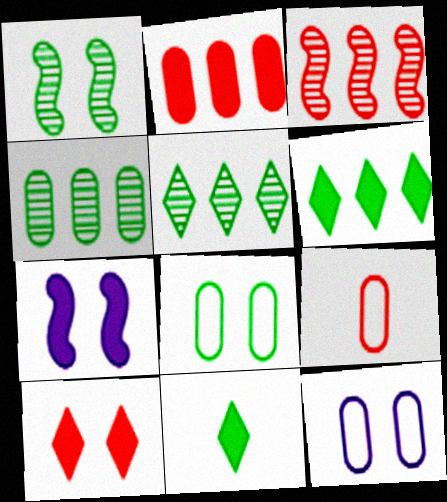[[1, 10, 12], 
[2, 7, 11], 
[3, 9, 10], 
[3, 11, 12], 
[5, 7, 9]]